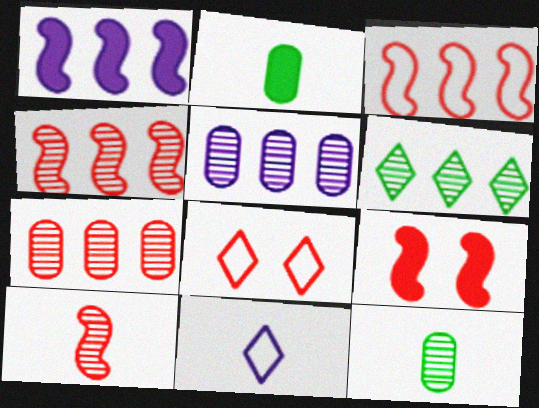[[1, 8, 12], 
[2, 10, 11], 
[3, 9, 10], 
[4, 5, 6]]